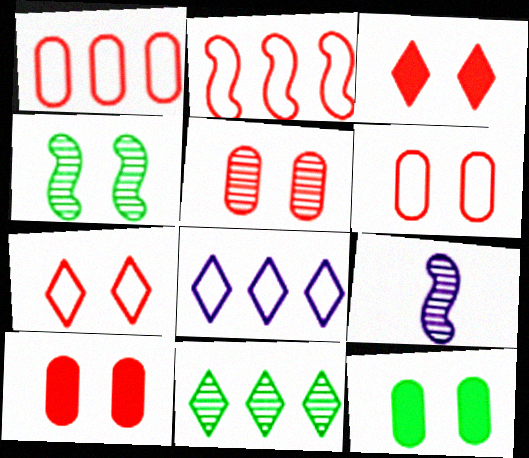[[5, 6, 10], 
[5, 9, 11]]